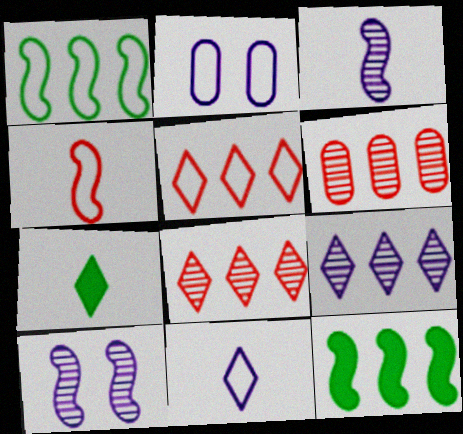[[4, 10, 12]]